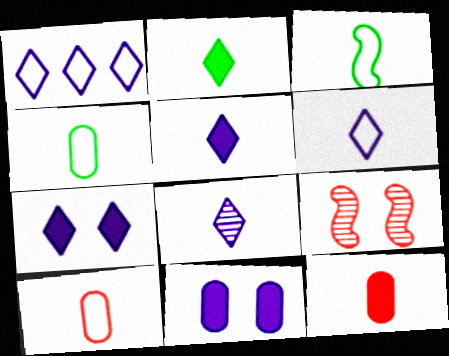[[1, 7, 8], 
[3, 6, 10], 
[3, 8, 12], 
[5, 6, 8]]